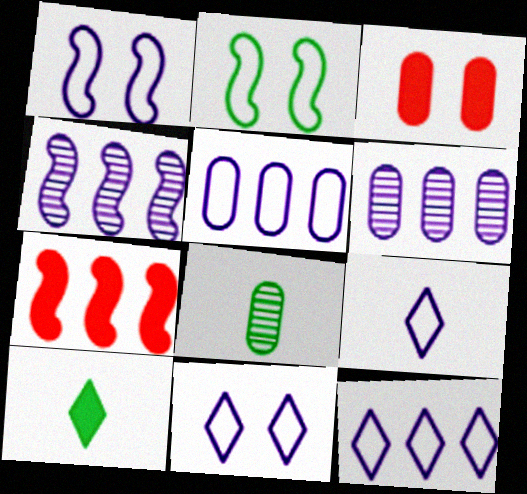[[1, 5, 9], 
[3, 5, 8], 
[7, 8, 11], 
[9, 11, 12]]